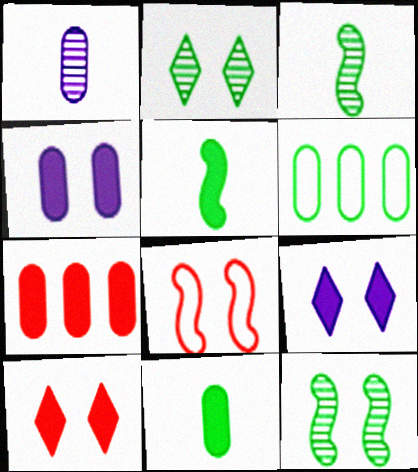[[2, 4, 8], 
[2, 5, 6], 
[4, 7, 11], 
[5, 7, 9]]